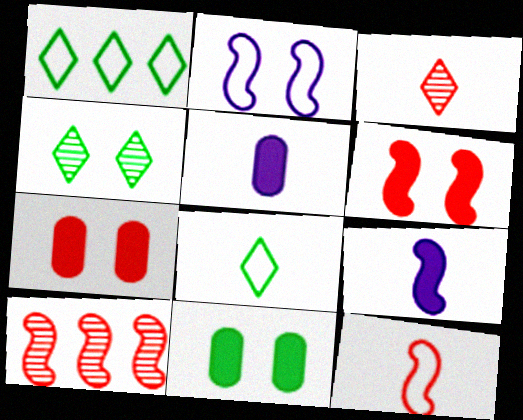[[2, 4, 7], 
[6, 10, 12]]